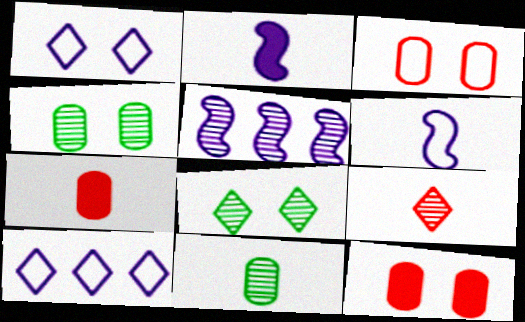[[4, 5, 9]]